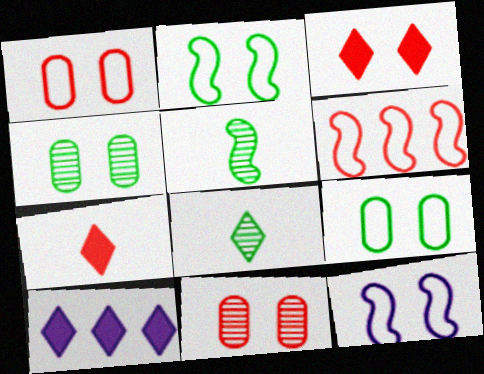[[1, 5, 10], 
[3, 4, 12], 
[6, 7, 11]]